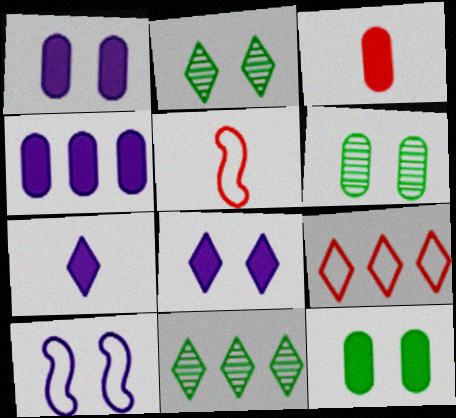[[1, 5, 11], 
[2, 4, 5], 
[2, 7, 9], 
[3, 4, 12], 
[3, 10, 11]]